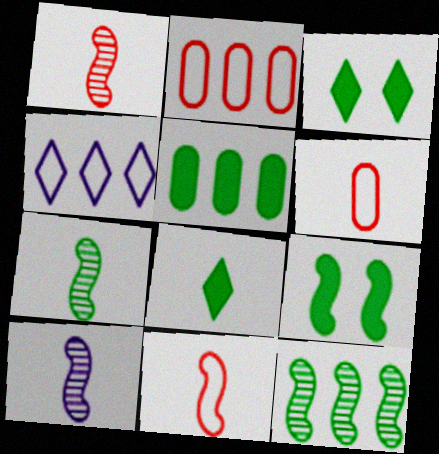[[1, 7, 10], 
[2, 3, 10], 
[5, 8, 9], 
[6, 8, 10]]